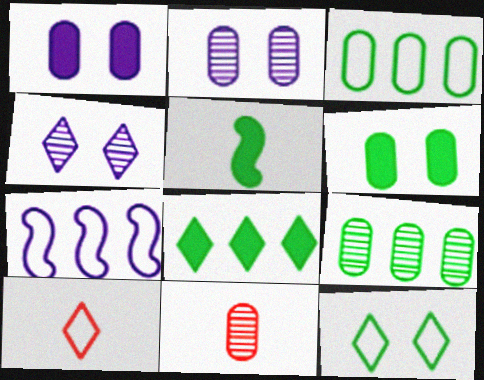[[1, 3, 11], 
[2, 9, 11], 
[4, 8, 10], 
[5, 6, 8], 
[5, 9, 12]]